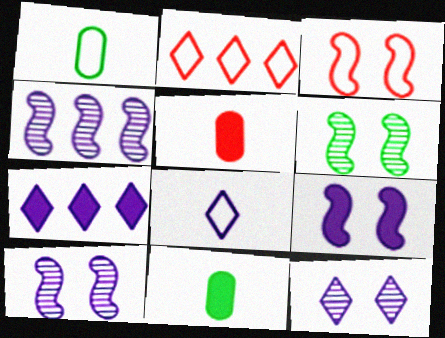[[2, 10, 11], 
[3, 6, 9], 
[7, 8, 12]]